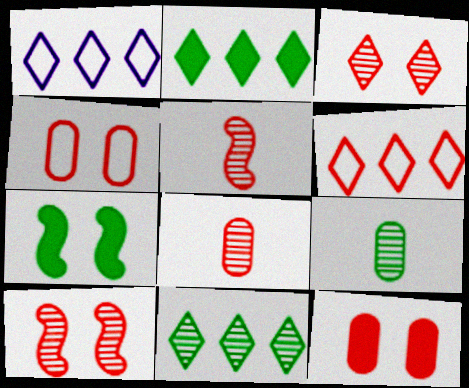[[1, 7, 8], 
[5, 6, 12]]